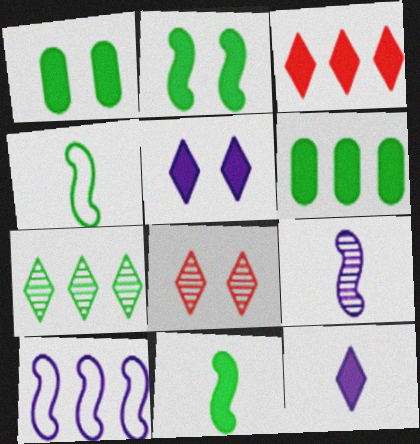[[1, 4, 7]]